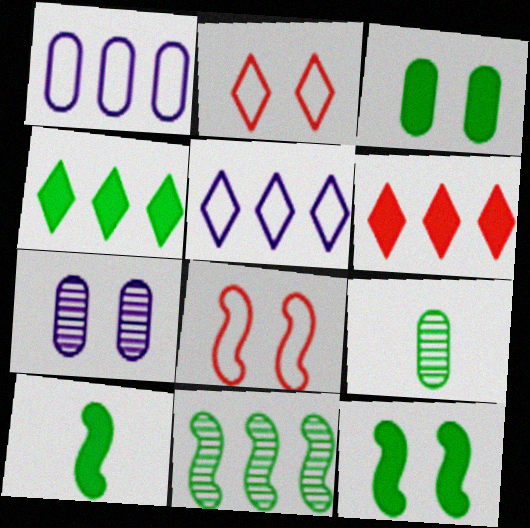[[1, 6, 11], 
[2, 7, 12], 
[3, 4, 10]]